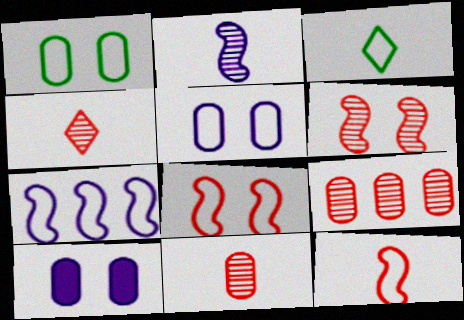[[4, 6, 9]]